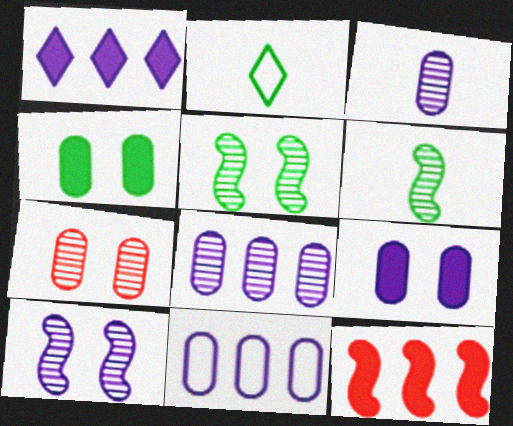[[3, 9, 11]]